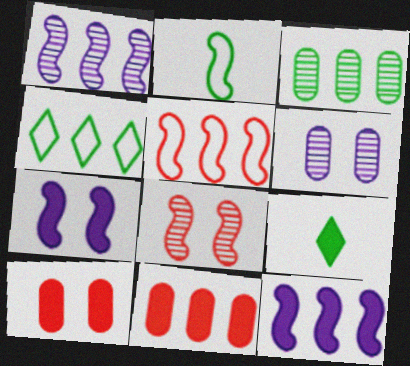[[1, 4, 11], 
[2, 8, 12], 
[5, 6, 9], 
[7, 9, 11], 
[9, 10, 12]]